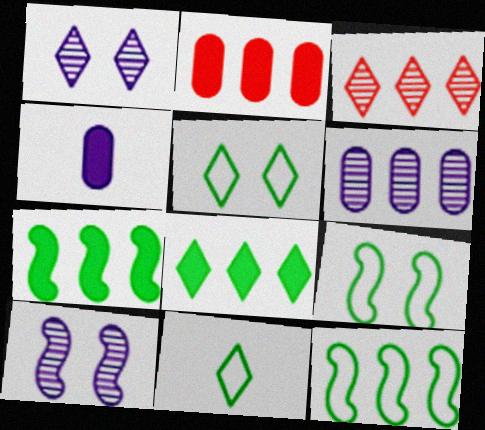[[2, 10, 11], 
[3, 4, 9]]